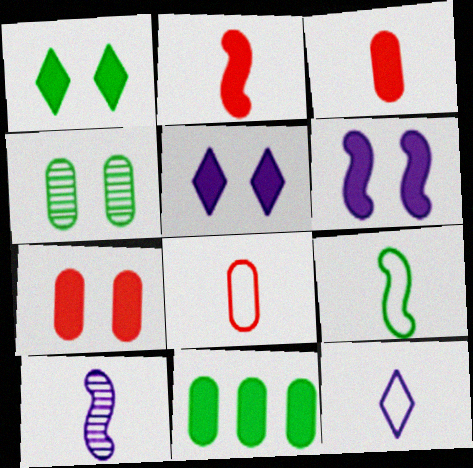[[1, 6, 7], 
[2, 5, 11], 
[2, 9, 10], 
[8, 9, 12]]